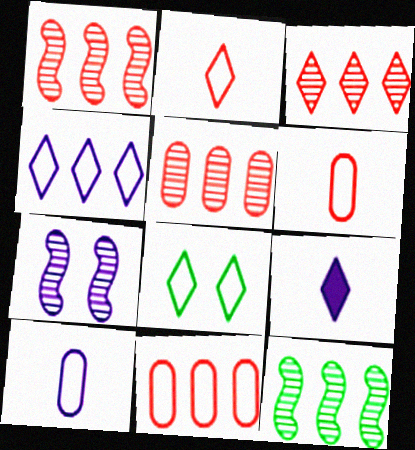[[1, 3, 5], 
[2, 4, 8], 
[3, 8, 9]]